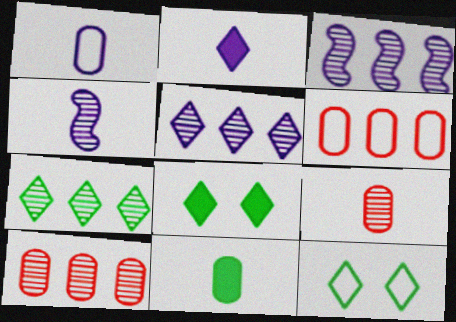[[1, 2, 4], 
[1, 9, 11], 
[3, 7, 10], 
[4, 6, 8]]